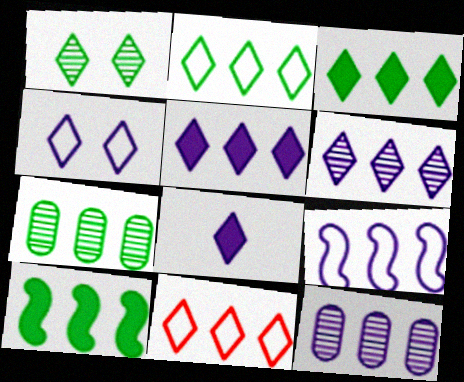[[1, 8, 11], 
[2, 7, 10], 
[3, 6, 11], 
[4, 6, 8], 
[5, 9, 12], 
[10, 11, 12]]